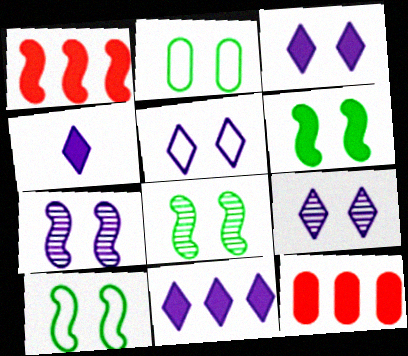[[3, 4, 11], 
[3, 5, 9], 
[4, 6, 12], 
[6, 8, 10]]